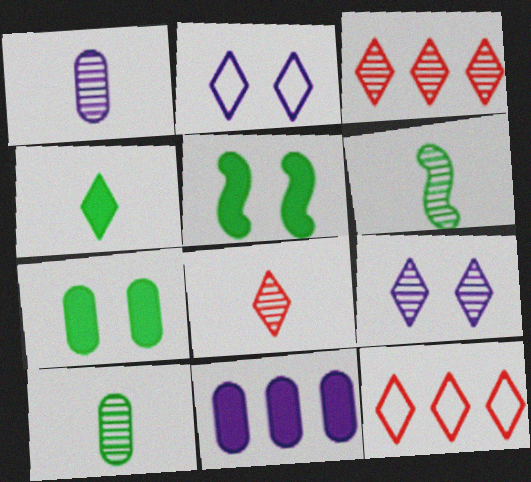[[1, 5, 12], 
[1, 6, 8], 
[2, 3, 4], 
[4, 9, 12]]